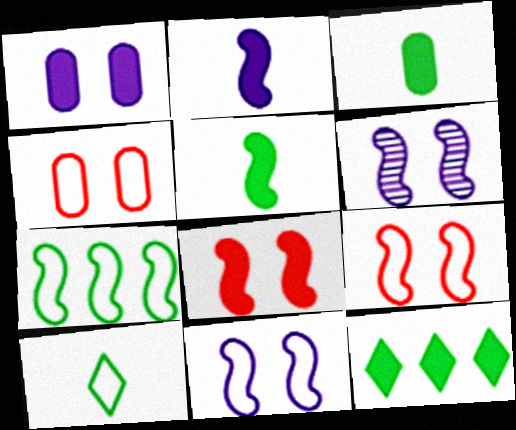[]